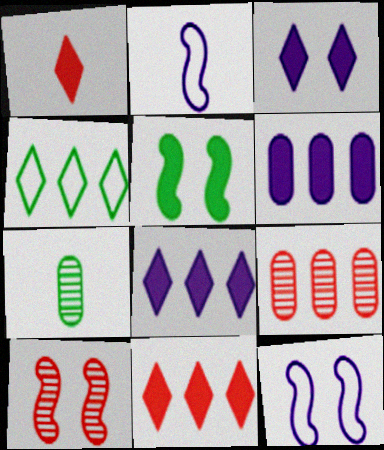[[1, 2, 7], 
[1, 5, 6], 
[4, 5, 7], 
[5, 10, 12], 
[7, 11, 12]]